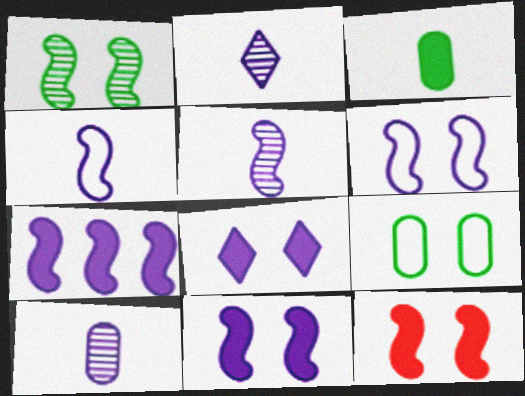[[1, 6, 12], 
[2, 5, 10], 
[5, 6, 7]]